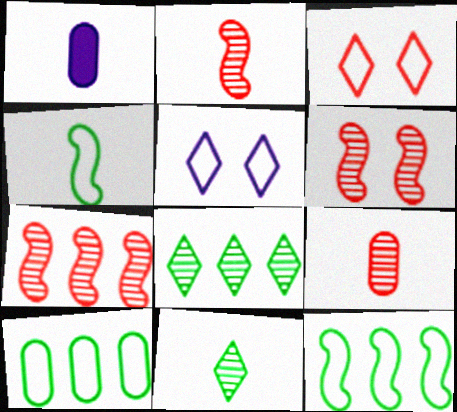[[2, 6, 7]]